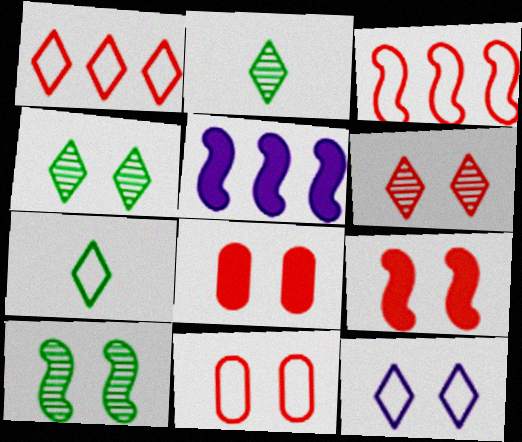[[1, 7, 12], 
[2, 5, 11], 
[6, 9, 11], 
[8, 10, 12]]